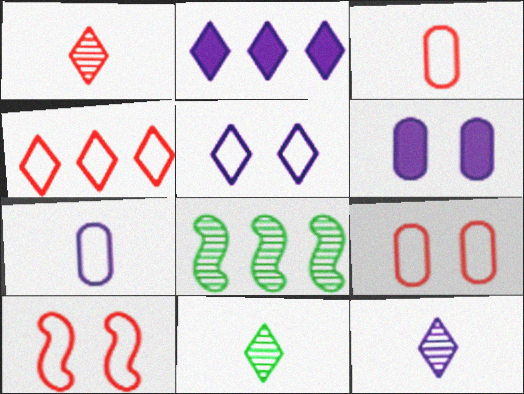[[1, 11, 12], 
[2, 5, 12], 
[3, 4, 10]]